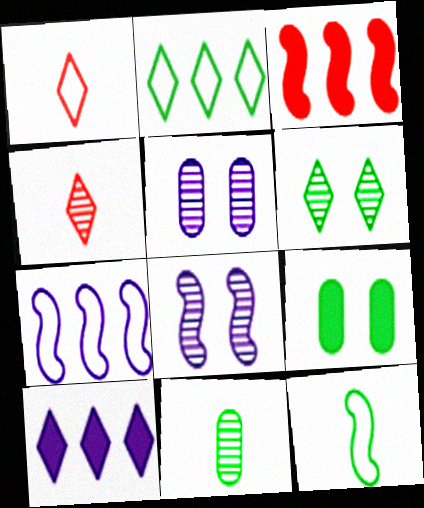[[1, 6, 10], 
[3, 8, 12], 
[4, 7, 9]]